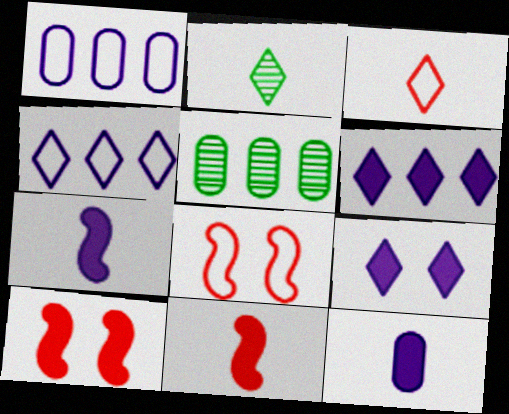[[1, 2, 10]]